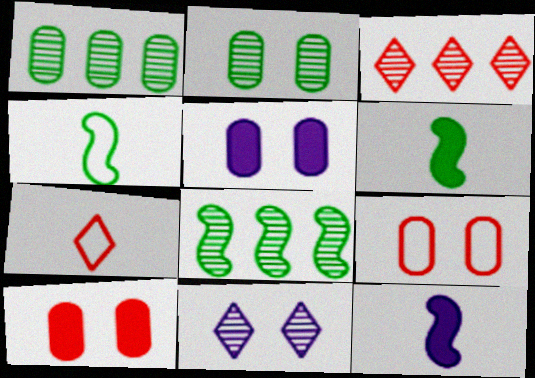[[2, 5, 9], 
[3, 4, 5], 
[5, 7, 8]]